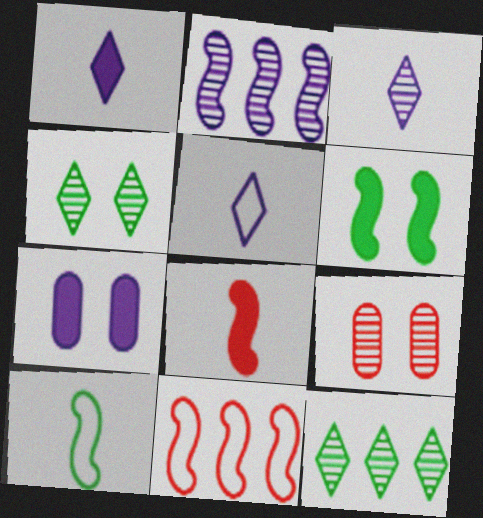[[1, 3, 5], 
[2, 5, 7]]